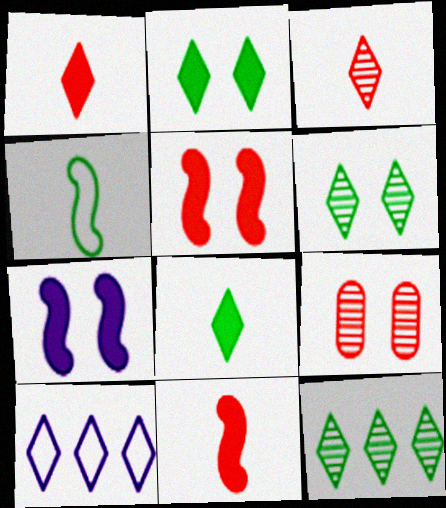[[1, 6, 10], 
[2, 3, 10]]